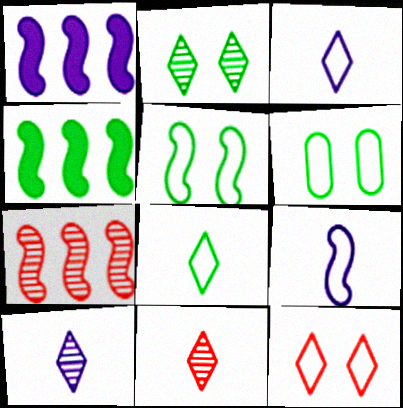[[1, 6, 11]]